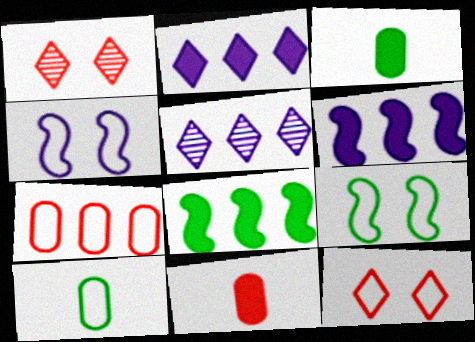[[1, 6, 10], 
[5, 7, 8], 
[5, 9, 11]]